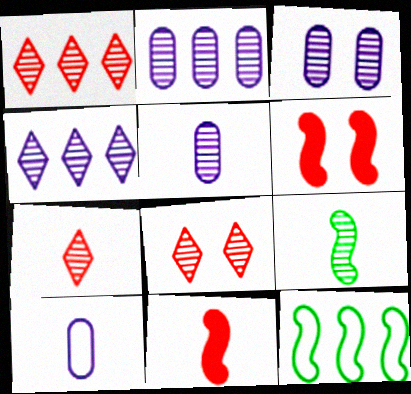[[1, 3, 9], 
[1, 7, 8], 
[2, 3, 5], 
[2, 8, 9], 
[5, 7, 9]]